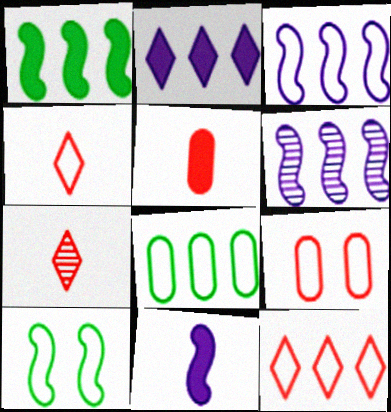[[3, 8, 12]]